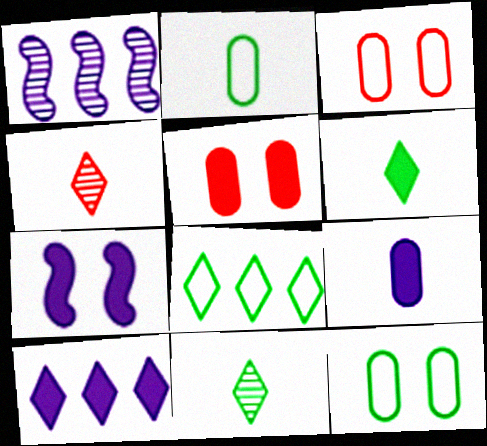[[1, 3, 6], 
[7, 9, 10]]